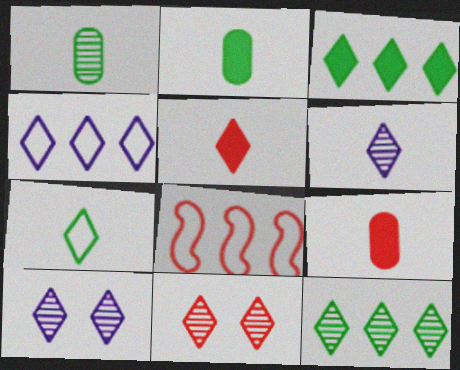[[2, 8, 10], 
[5, 6, 7], 
[6, 11, 12], 
[8, 9, 11]]